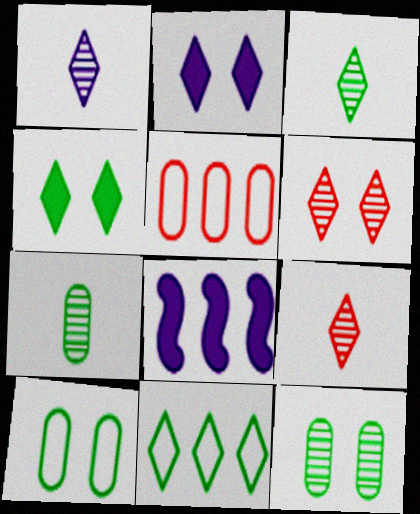[[1, 3, 9], 
[2, 9, 11], 
[3, 4, 11], 
[8, 9, 10]]